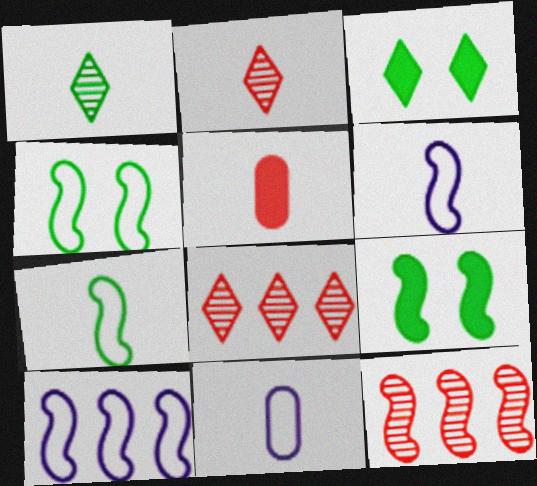[[1, 5, 6], 
[3, 11, 12], 
[6, 9, 12], 
[8, 9, 11]]